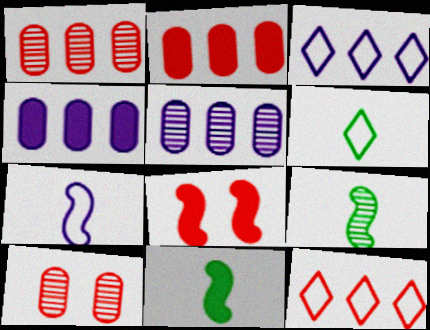[[3, 10, 11], 
[5, 6, 8]]